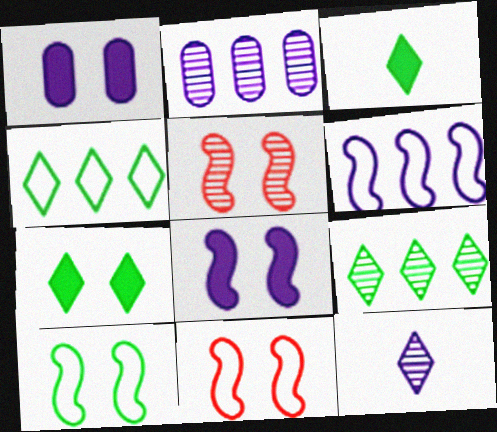[[1, 6, 12], 
[2, 3, 11], 
[5, 8, 10]]